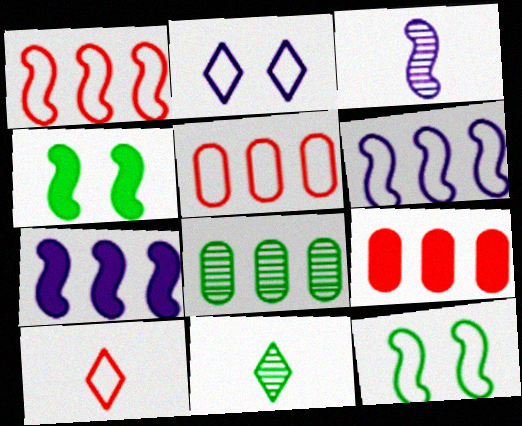[[1, 3, 4]]